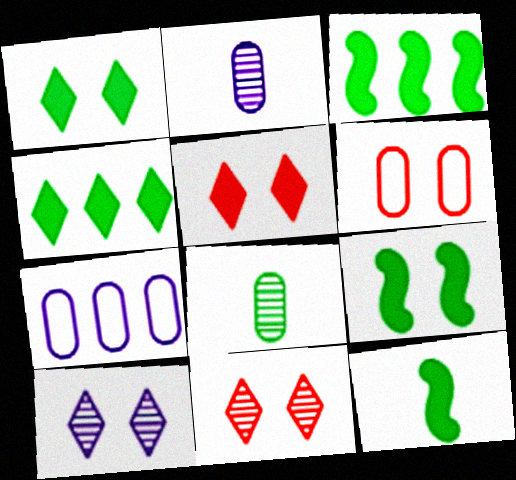[[3, 9, 12], 
[6, 9, 10], 
[7, 11, 12]]